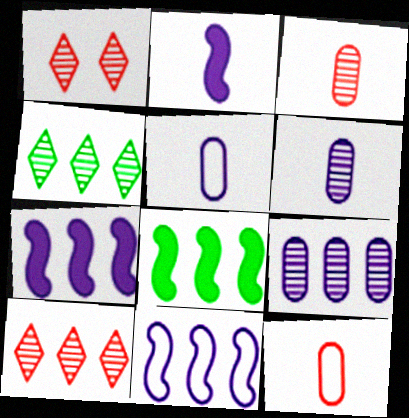[[1, 5, 8]]